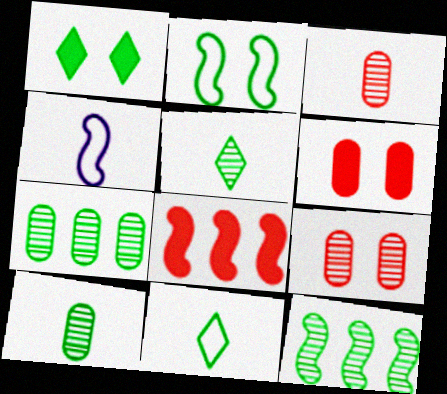[]